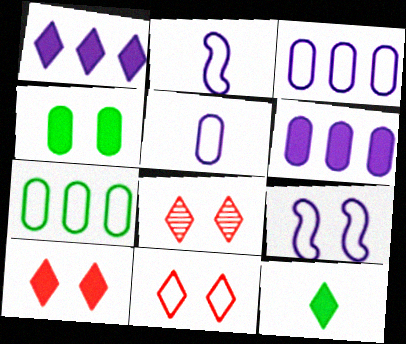[[1, 10, 12], 
[2, 7, 11], 
[4, 8, 9], 
[8, 10, 11]]